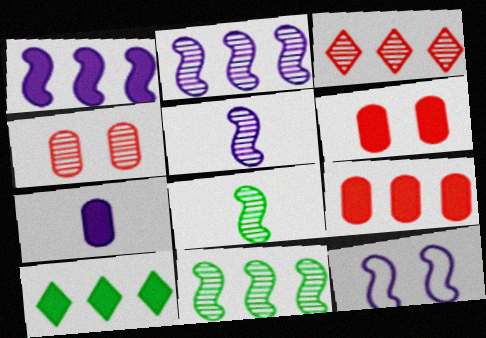[[1, 5, 12], 
[1, 9, 10]]